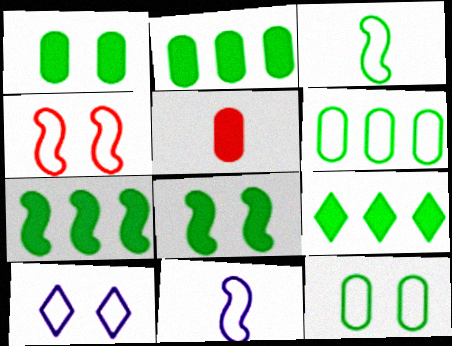[[2, 7, 9], 
[4, 10, 12]]